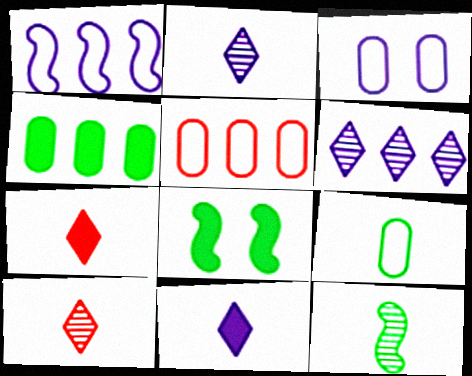[[2, 5, 8], 
[3, 5, 9]]